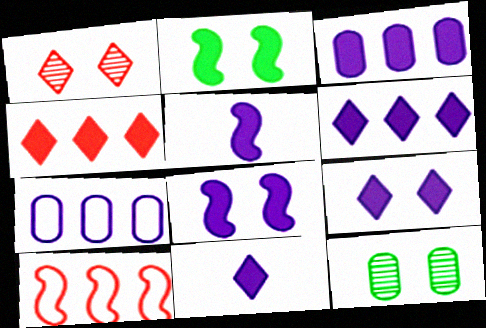[[3, 5, 9], 
[3, 8, 11], 
[6, 9, 11], 
[10, 11, 12]]